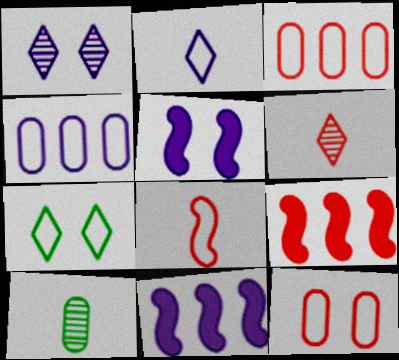[[4, 7, 8], 
[6, 9, 12]]